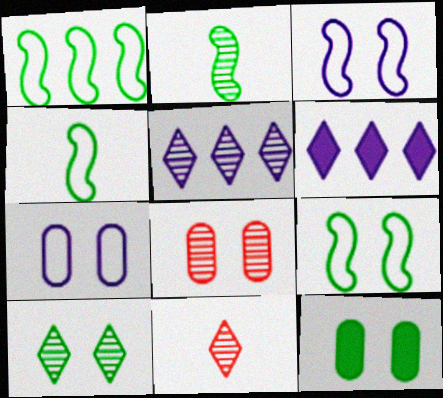[[1, 4, 9], 
[2, 5, 8], 
[4, 6, 8], 
[5, 10, 11], 
[7, 8, 12], 
[9, 10, 12]]